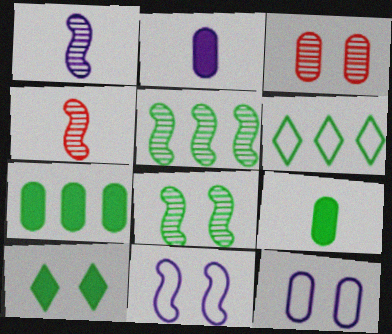[[3, 10, 11], 
[5, 6, 7], 
[6, 8, 9]]